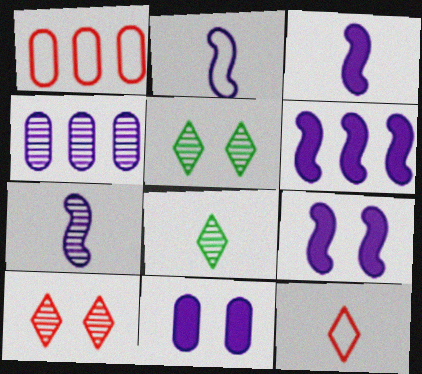[[1, 3, 5], 
[1, 8, 9], 
[2, 3, 7], 
[3, 6, 9]]